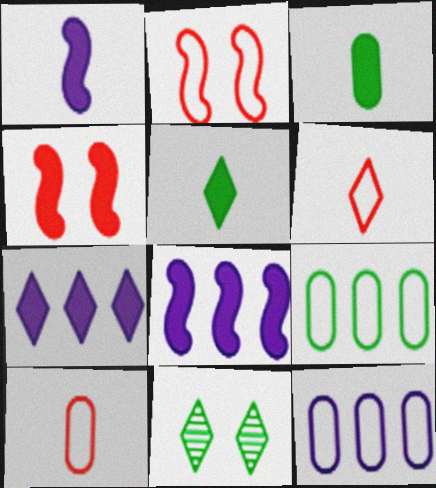[[3, 4, 7], 
[6, 7, 11], 
[8, 10, 11]]